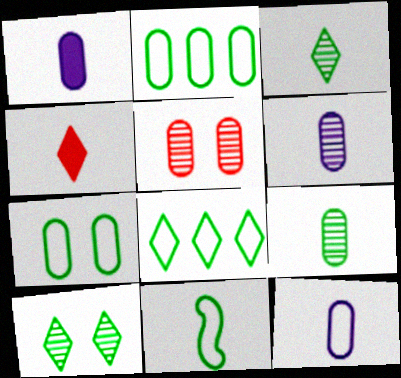[[1, 2, 5], 
[1, 6, 12], 
[4, 6, 11], 
[7, 8, 11]]